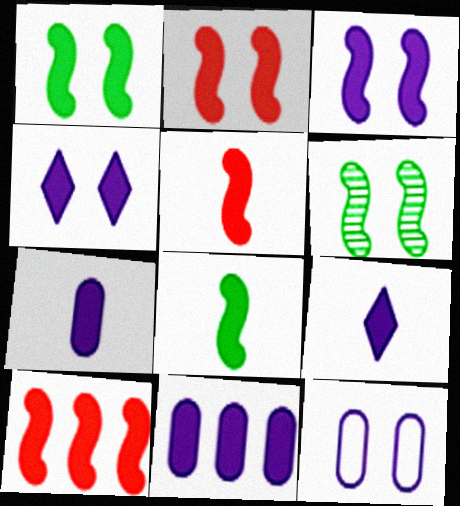[[1, 2, 3], 
[2, 5, 10], 
[3, 8, 10], 
[3, 9, 11]]